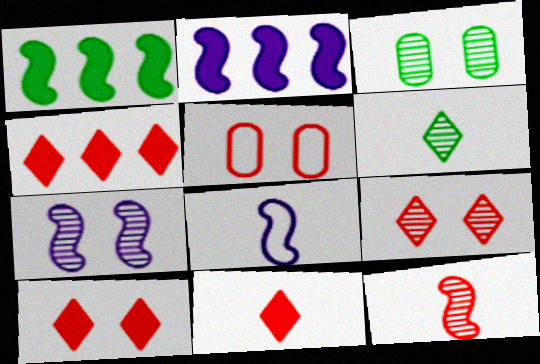[[2, 5, 6], 
[2, 7, 8], 
[3, 4, 8], 
[3, 7, 9], 
[4, 5, 12], 
[4, 10, 11]]